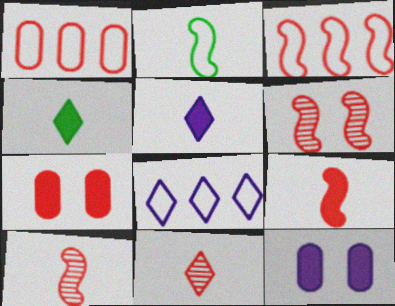[[3, 6, 9], 
[3, 7, 11]]